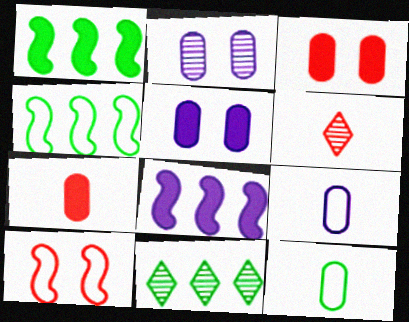[[4, 5, 6]]